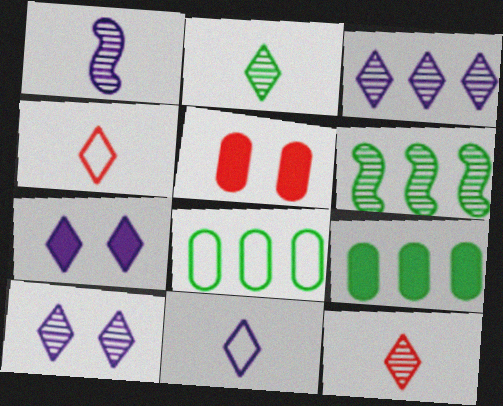[[3, 7, 11], 
[5, 6, 11]]